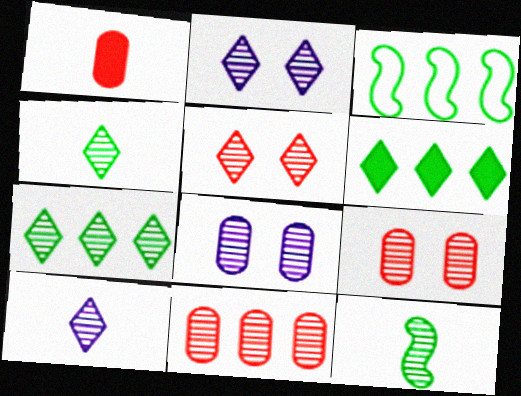[[1, 2, 3], 
[2, 11, 12], 
[5, 7, 10]]